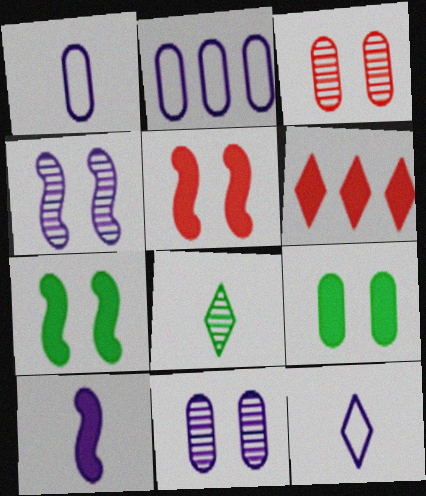[[2, 5, 8], 
[6, 9, 10]]